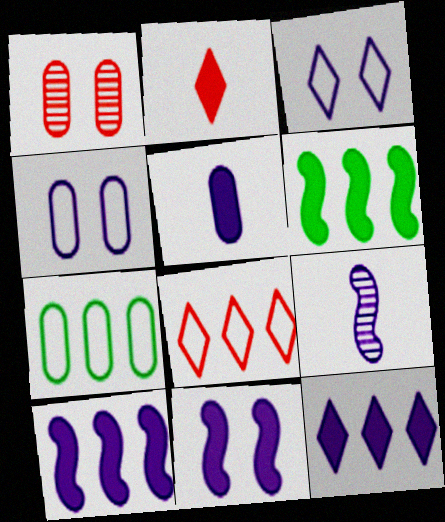[[1, 5, 7], 
[4, 9, 12], 
[5, 11, 12]]